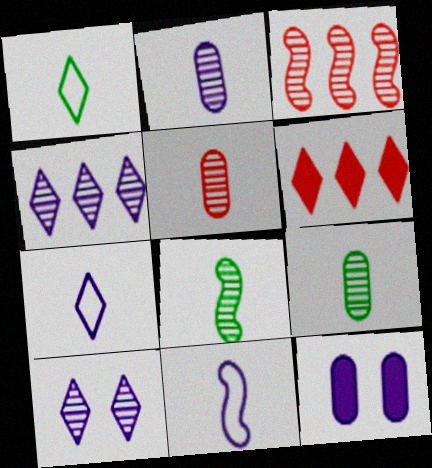[[1, 3, 12], 
[1, 6, 10], 
[2, 5, 9], 
[3, 9, 10], 
[4, 11, 12]]